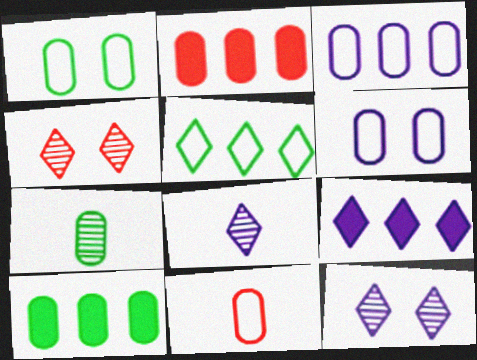[[1, 3, 11], 
[1, 7, 10], 
[2, 6, 7]]